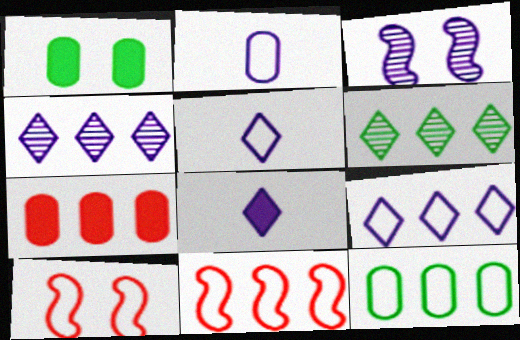[[5, 10, 12], 
[9, 11, 12]]